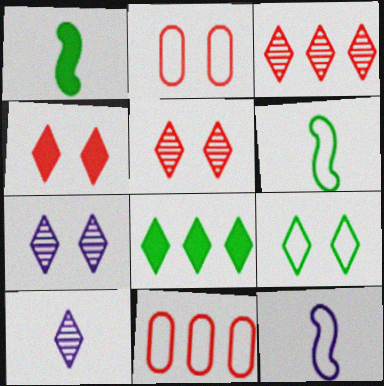[[1, 7, 11], 
[4, 7, 9], 
[9, 11, 12]]